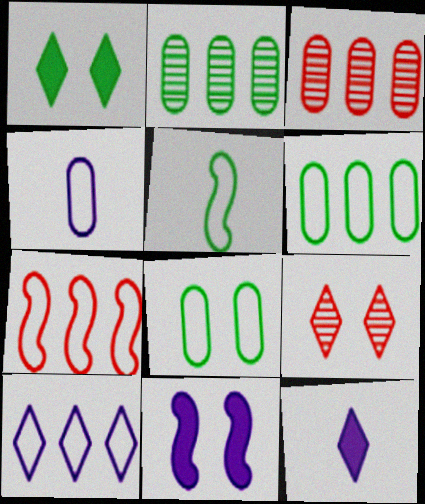[[1, 2, 5], 
[6, 7, 10], 
[8, 9, 11]]